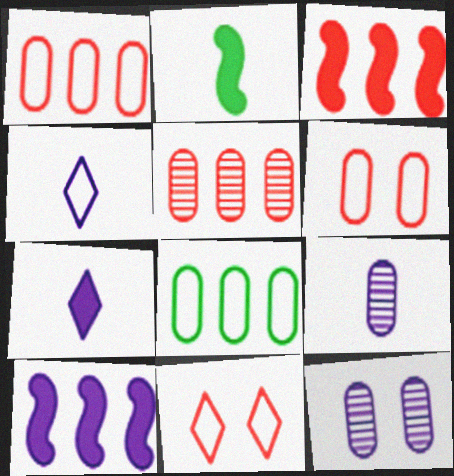[[4, 10, 12]]